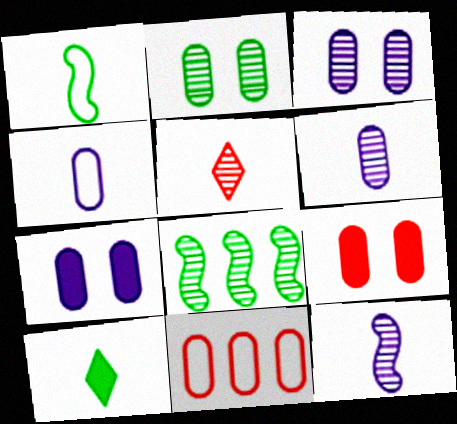[[3, 5, 8]]